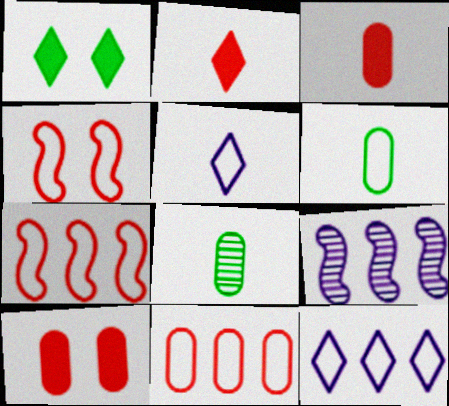[[4, 6, 12]]